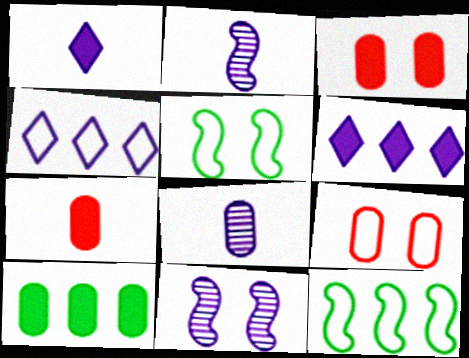[[8, 9, 10]]